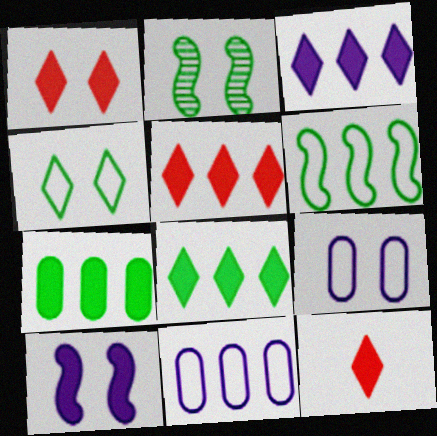[[1, 2, 9], 
[1, 5, 12], 
[2, 11, 12], 
[3, 5, 8], 
[7, 10, 12]]